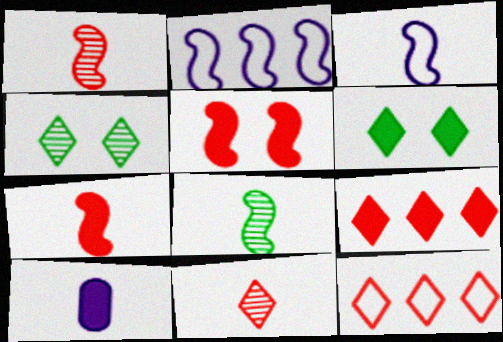[[2, 5, 8], 
[3, 7, 8]]